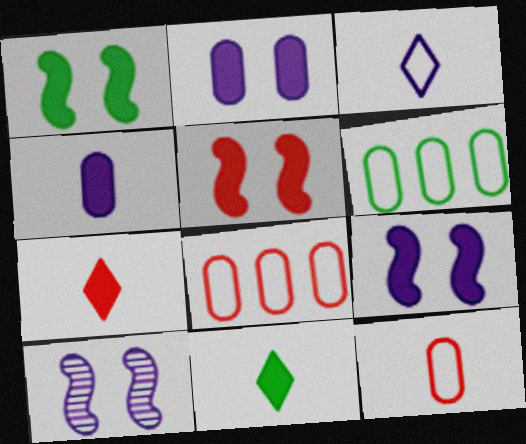[[1, 5, 9], 
[6, 7, 10], 
[8, 10, 11]]